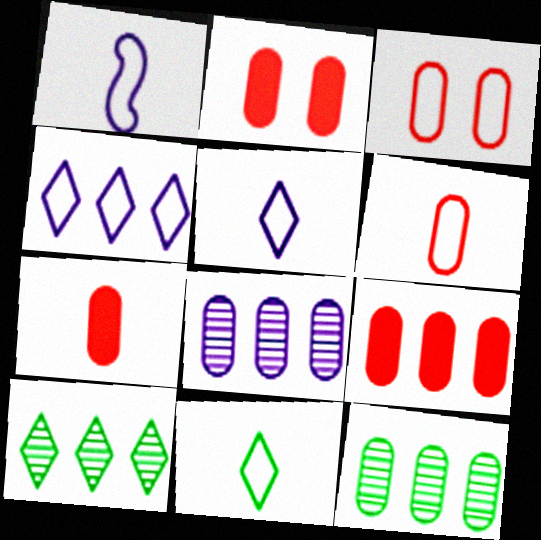[[1, 2, 10], 
[1, 6, 11], 
[2, 7, 9]]